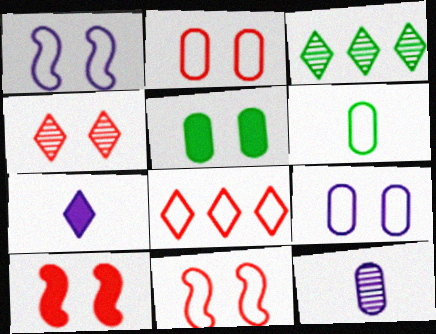[[1, 4, 5], 
[1, 6, 8], 
[2, 4, 10]]